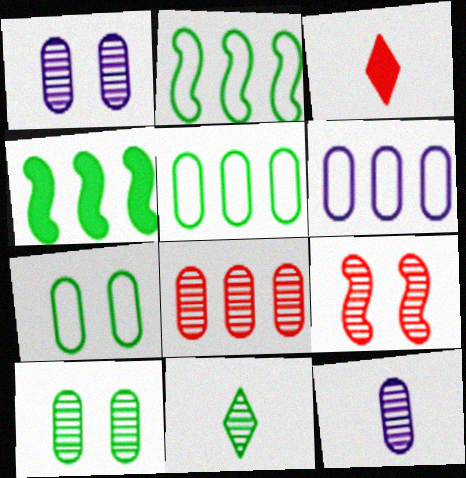[[1, 2, 3], 
[4, 7, 11], 
[8, 10, 12]]